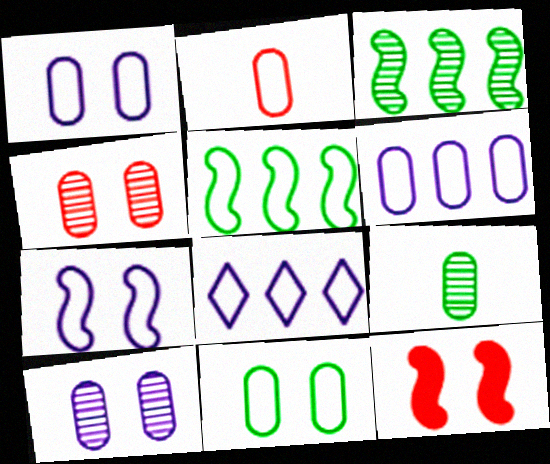[[2, 6, 11], 
[8, 9, 12]]